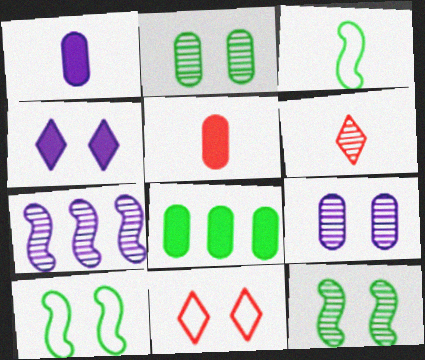[[1, 3, 6], 
[2, 6, 7]]